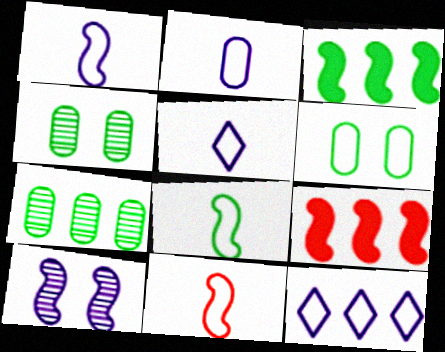[[1, 2, 5], 
[1, 8, 11], 
[3, 10, 11], 
[4, 5, 9], 
[6, 11, 12], 
[7, 9, 12], 
[8, 9, 10]]